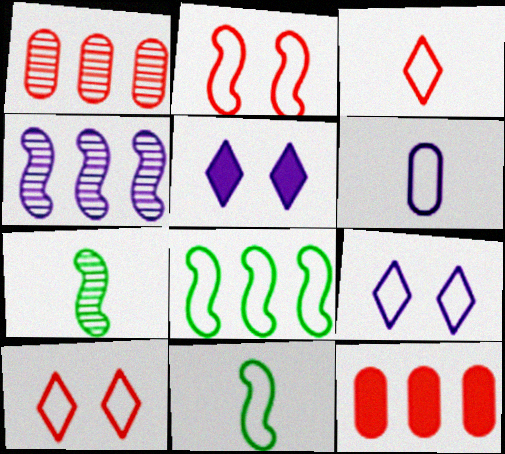[[1, 5, 11], 
[3, 6, 11], 
[4, 5, 6], 
[6, 8, 10], 
[7, 9, 12]]